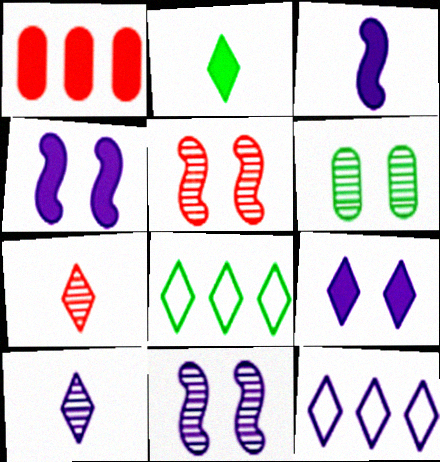[[1, 2, 4], 
[7, 8, 9], 
[9, 10, 12]]